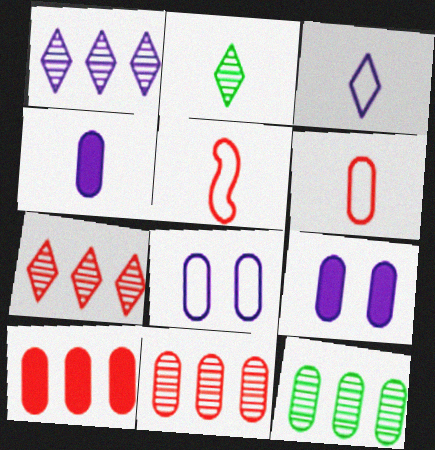[[2, 4, 5], 
[6, 9, 12]]